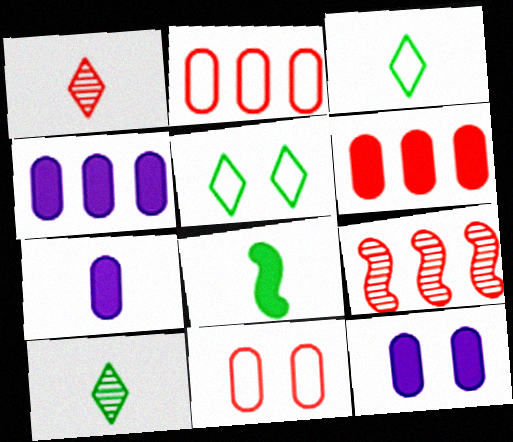[[3, 9, 12], 
[4, 7, 12], 
[5, 7, 9]]